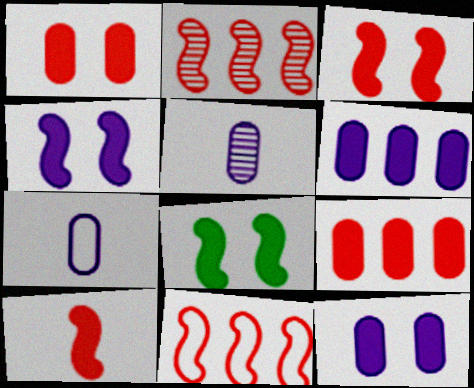[[3, 4, 8]]